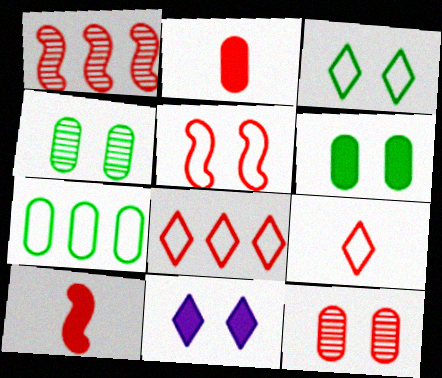[[1, 5, 10], 
[4, 5, 11], 
[8, 10, 12]]